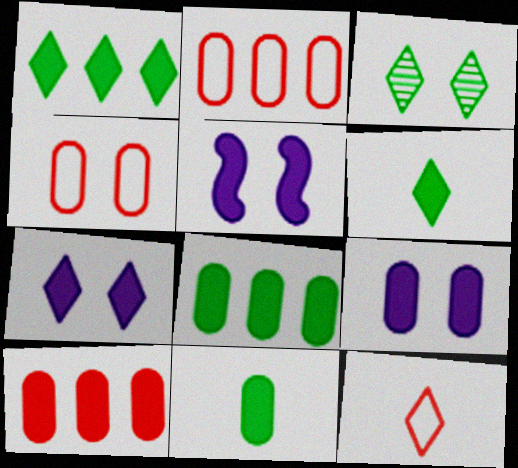[[3, 4, 5], 
[5, 6, 10], 
[5, 7, 9], 
[9, 10, 11]]